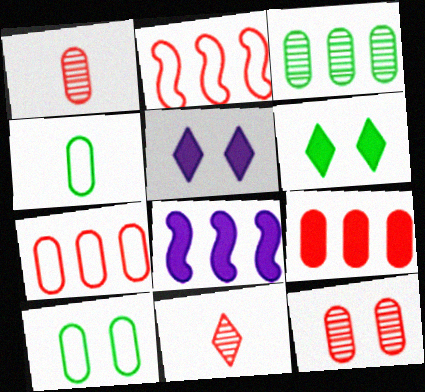[[8, 10, 11]]